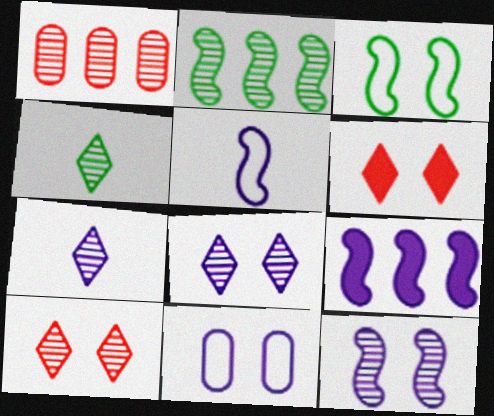[[1, 4, 12], 
[5, 9, 12], 
[7, 9, 11]]